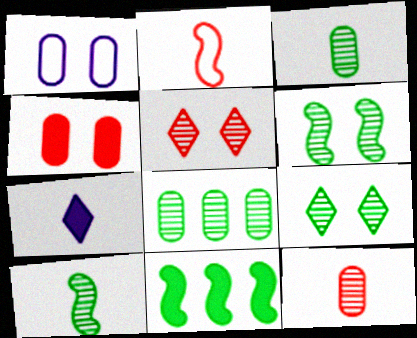[[2, 3, 7], 
[4, 7, 11], 
[8, 9, 10]]